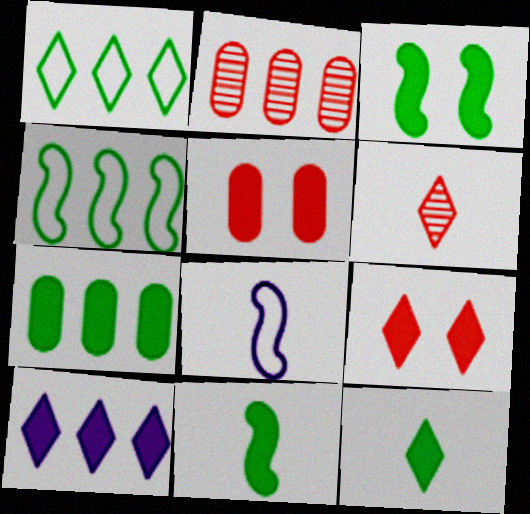[[2, 4, 10], 
[3, 7, 12], 
[5, 10, 11], 
[9, 10, 12]]